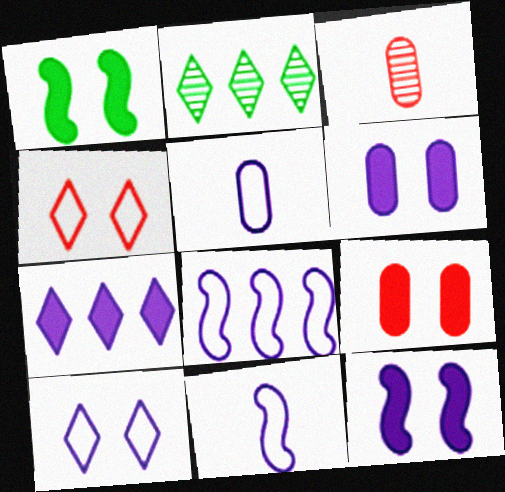[[2, 9, 11], 
[5, 8, 10]]